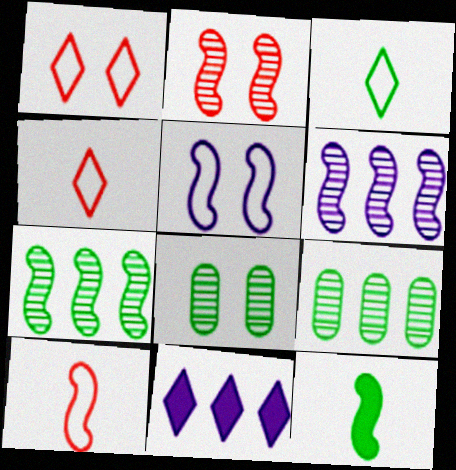[[8, 10, 11]]